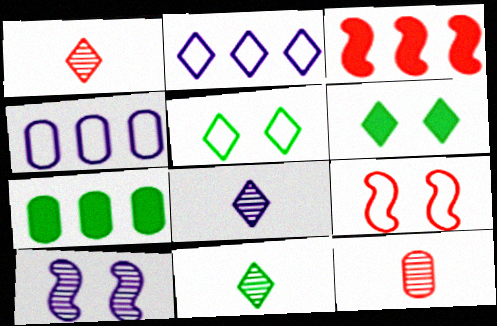[[1, 2, 6], 
[1, 8, 11], 
[7, 8, 9]]